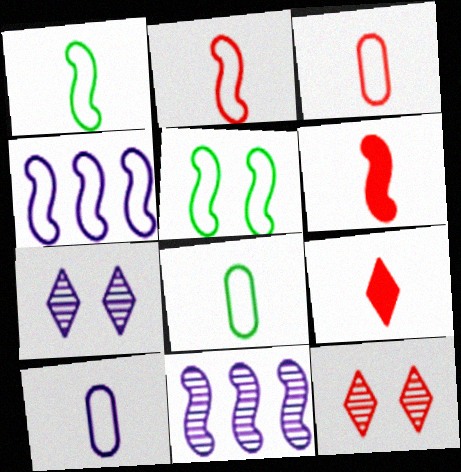[[2, 4, 5], 
[3, 8, 10], 
[5, 6, 11]]